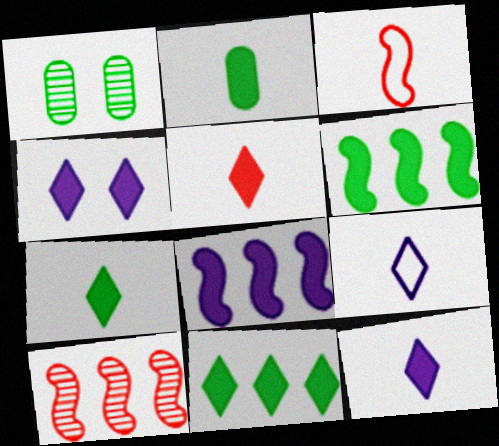[[4, 5, 11], 
[5, 7, 12]]